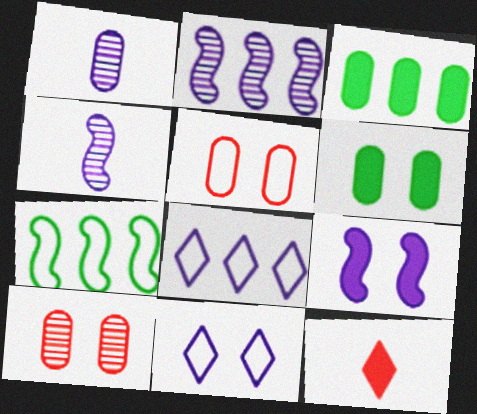[[1, 3, 5], 
[1, 8, 9], 
[3, 9, 12]]